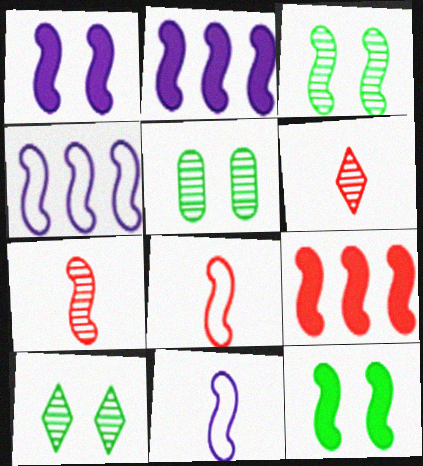[[2, 3, 8], 
[3, 5, 10], 
[3, 9, 11], 
[4, 7, 12]]